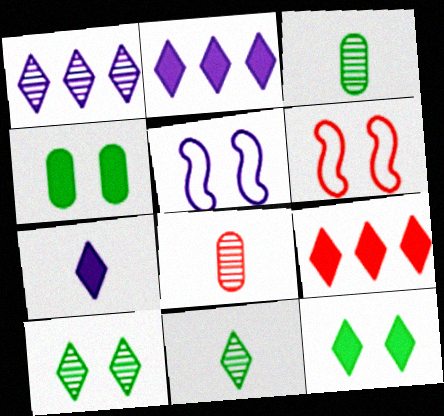[[2, 3, 6], 
[3, 5, 9], 
[6, 8, 9], 
[7, 9, 12]]